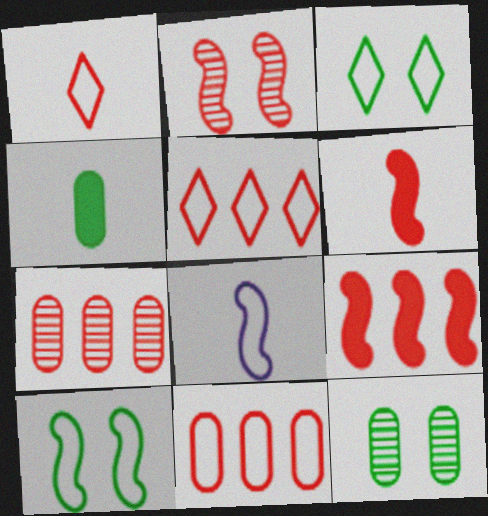[[3, 8, 11], 
[5, 7, 9]]